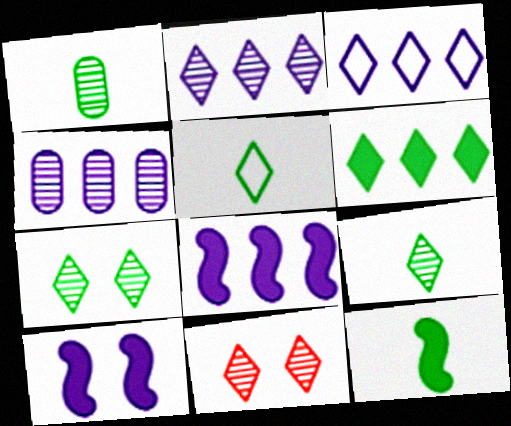[[1, 5, 12], 
[2, 9, 11], 
[3, 4, 8], 
[5, 6, 7]]